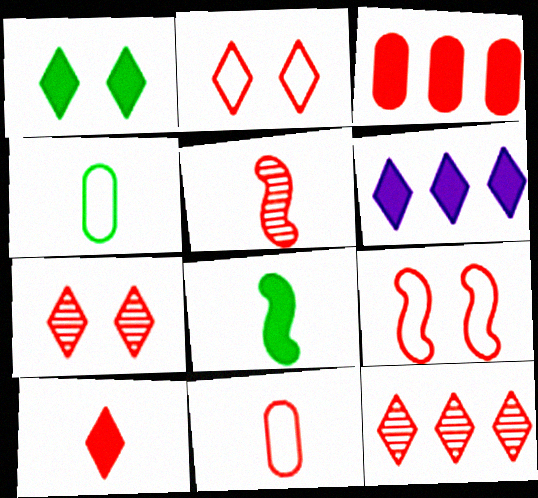[[1, 6, 10], 
[2, 3, 5], 
[2, 10, 12], 
[5, 10, 11]]